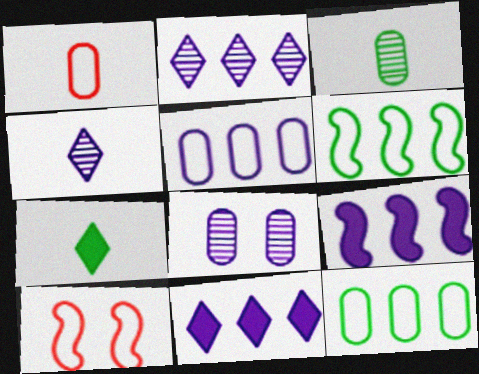[[2, 5, 9], 
[3, 10, 11]]